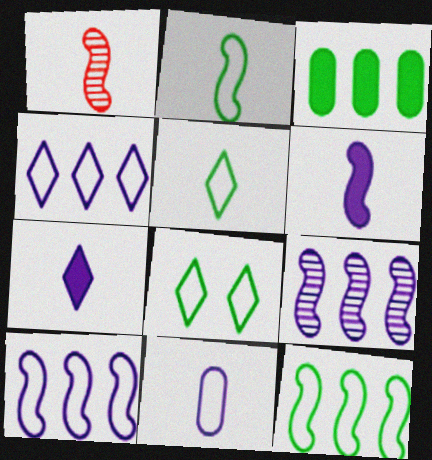[[1, 2, 6]]